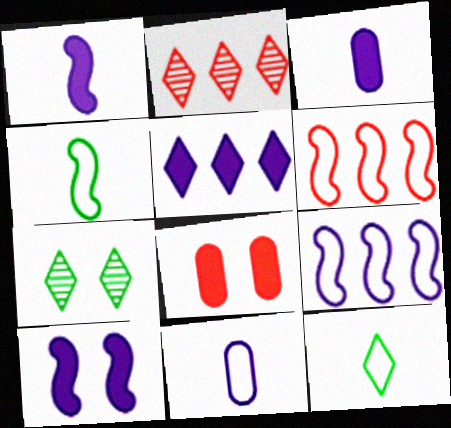[[3, 5, 10], 
[3, 6, 7]]